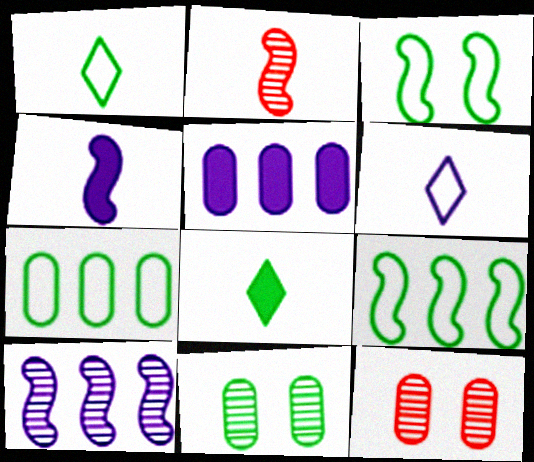[[1, 3, 7], 
[8, 9, 11]]